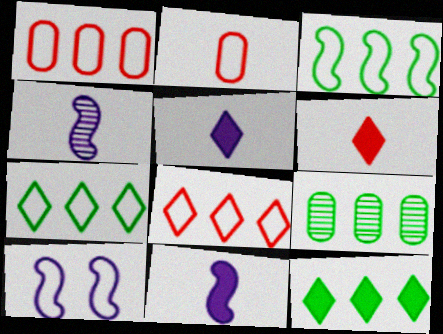[[2, 7, 10], 
[3, 9, 12], 
[6, 9, 10]]